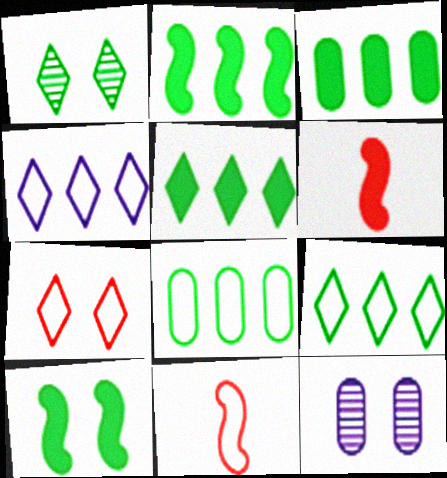[[2, 3, 5], 
[5, 11, 12], 
[6, 9, 12], 
[7, 10, 12]]